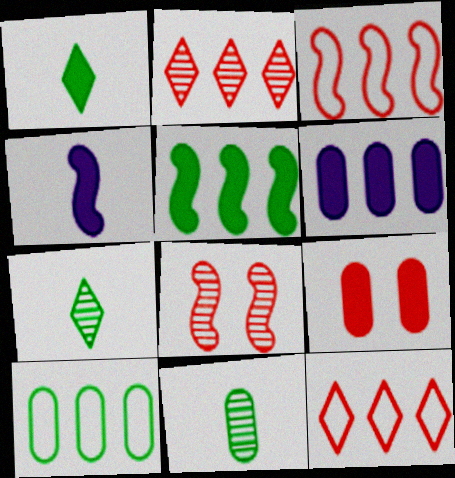[]